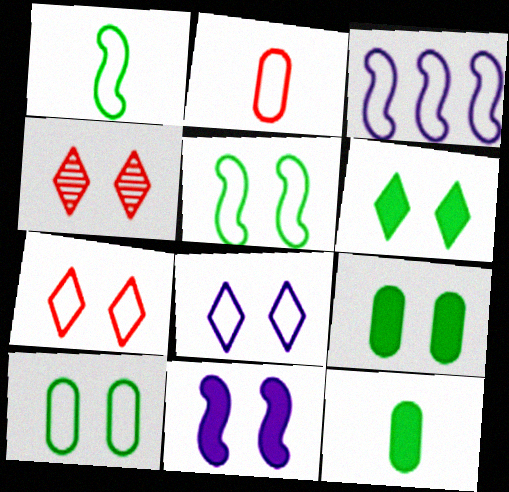[[3, 4, 12], 
[4, 6, 8], 
[4, 10, 11]]